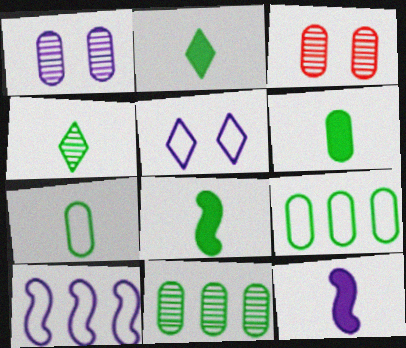[[2, 3, 10], 
[2, 6, 8], 
[4, 7, 8]]